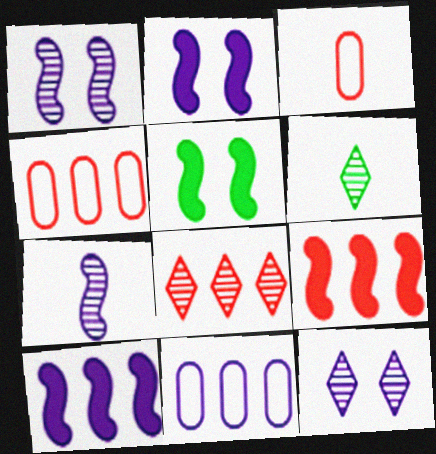[[2, 4, 6], 
[4, 8, 9], 
[6, 8, 12]]